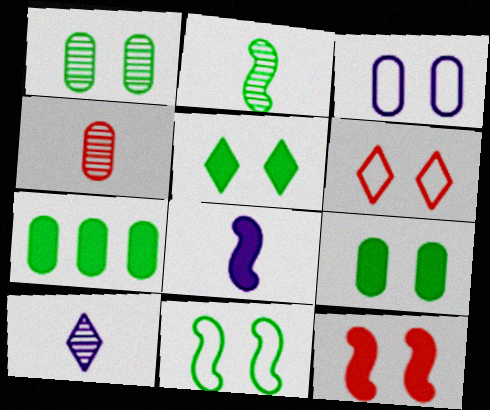[[1, 5, 11], 
[2, 4, 10], 
[3, 4, 7], 
[3, 6, 11]]